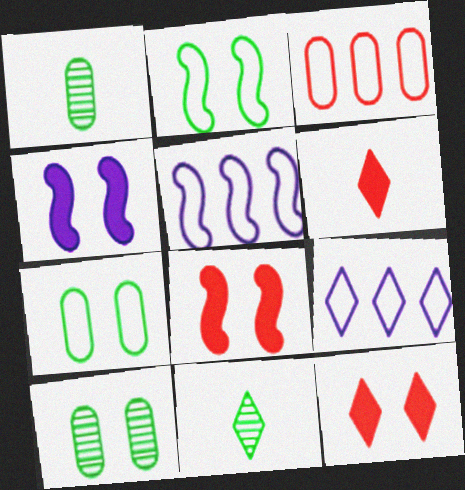[[1, 5, 12], 
[1, 8, 9], 
[3, 4, 11], 
[5, 6, 10], 
[9, 11, 12]]